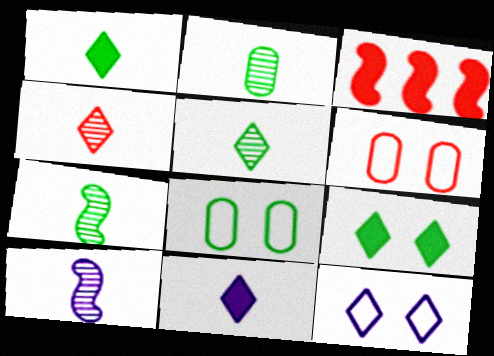[[2, 3, 12], 
[2, 4, 10], 
[2, 5, 7], 
[3, 4, 6]]